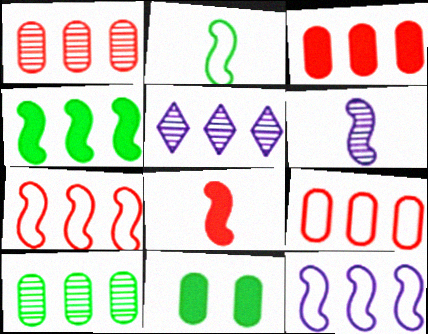[[1, 3, 9], 
[2, 6, 8], 
[4, 5, 9]]